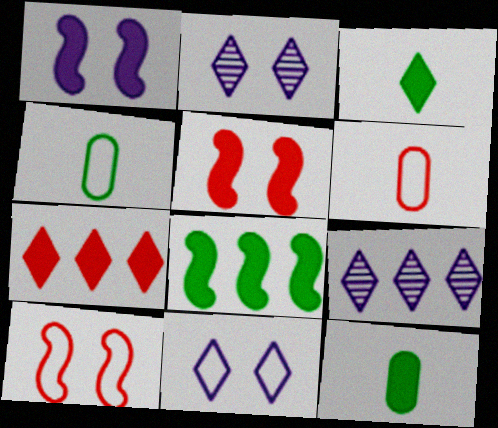[[1, 7, 12], 
[2, 6, 8], 
[4, 5, 9], 
[9, 10, 12]]